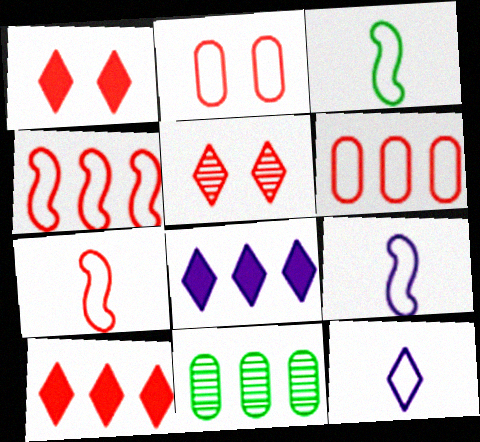[[1, 9, 11], 
[3, 7, 9], 
[4, 8, 11]]